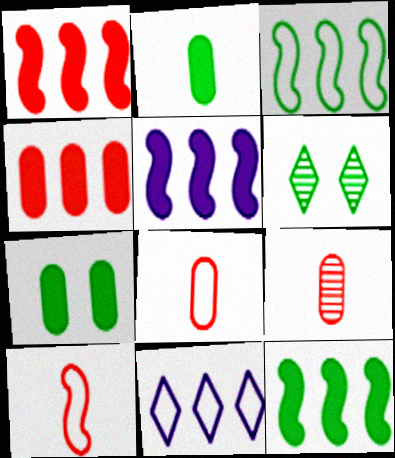[[1, 5, 12], 
[2, 3, 6], 
[5, 6, 8]]